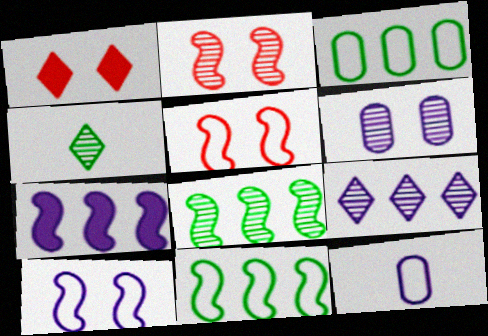[[1, 8, 12]]